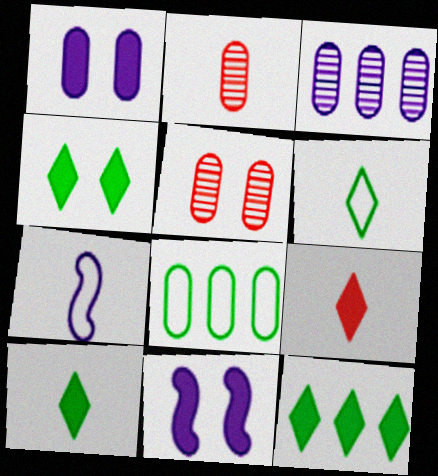[[1, 2, 8], 
[2, 7, 10], 
[4, 10, 12], 
[5, 7, 12]]